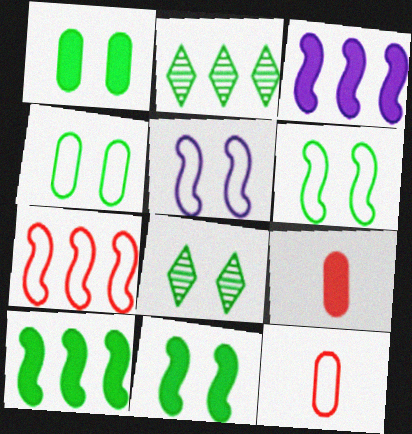[[1, 6, 8], 
[2, 5, 9], 
[3, 8, 12], 
[4, 8, 11]]